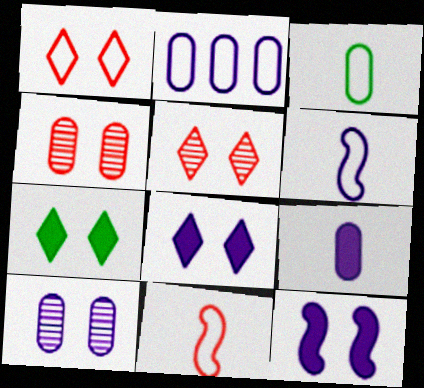[[2, 9, 10]]